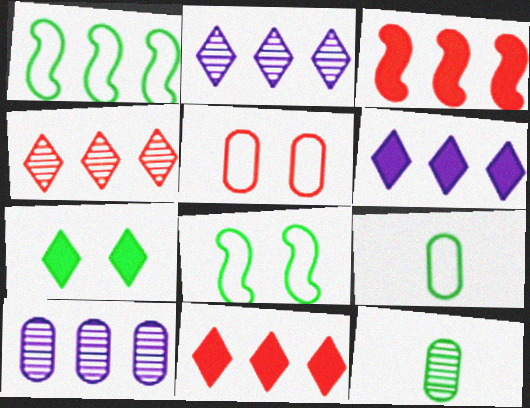[[1, 7, 12], 
[1, 10, 11]]